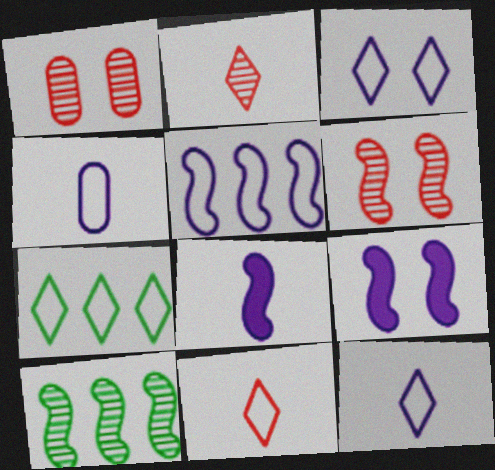[[1, 7, 8], 
[3, 4, 5], 
[3, 7, 11]]